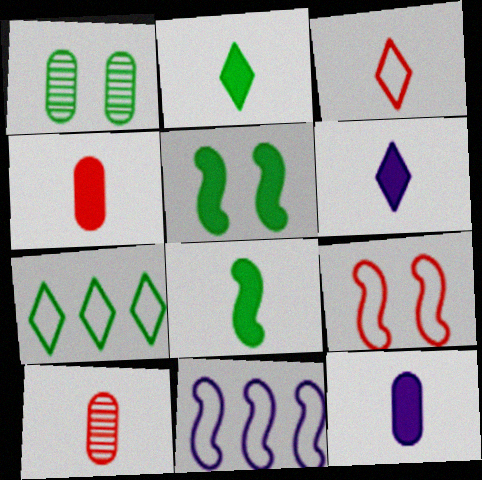[[1, 7, 8], 
[4, 6, 8]]